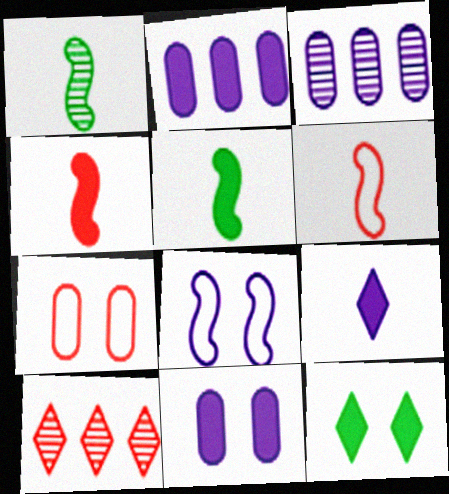[[2, 4, 12], 
[3, 6, 12], 
[3, 8, 9], 
[4, 7, 10]]